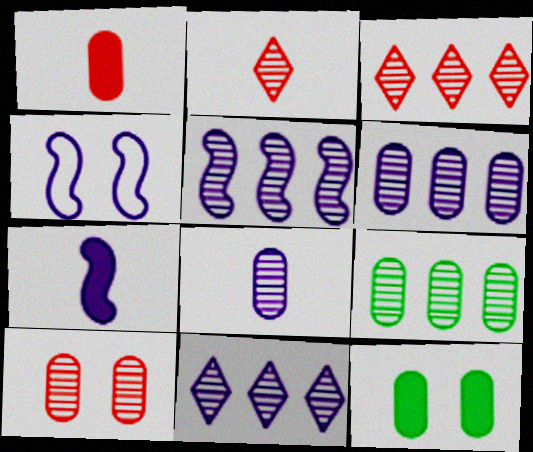[[3, 5, 9], 
[4, 5, 7], 
[5, 6, 11], 
[8, 9, 10]]